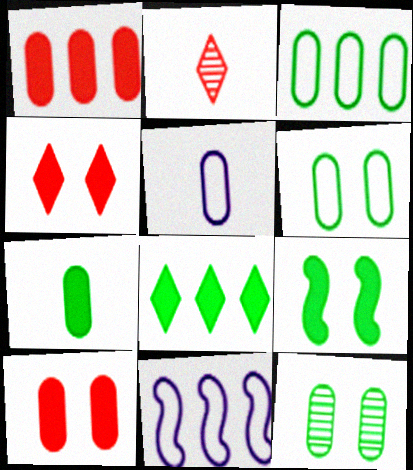[[1, 5, 12], 
[3, 7, 12], 
[7, 8, 9]]